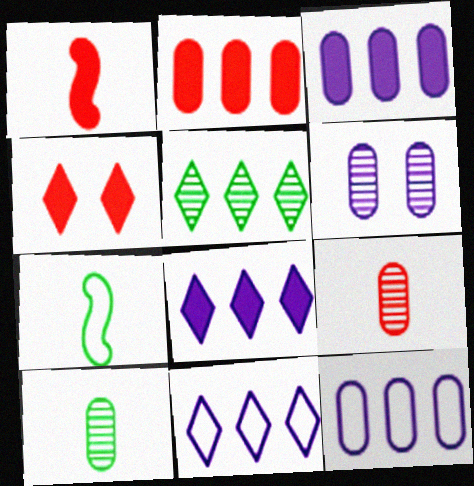[[1, 2, 4]]